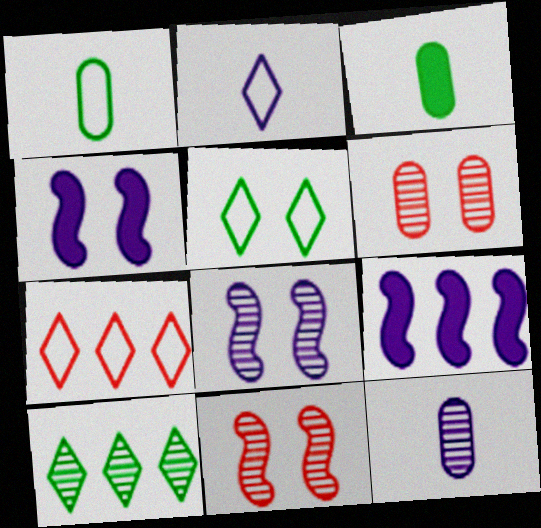[[2, 5, 7], 
[3, 7, 8], 
[4, 5, 6], 
[10, 11, 12]]